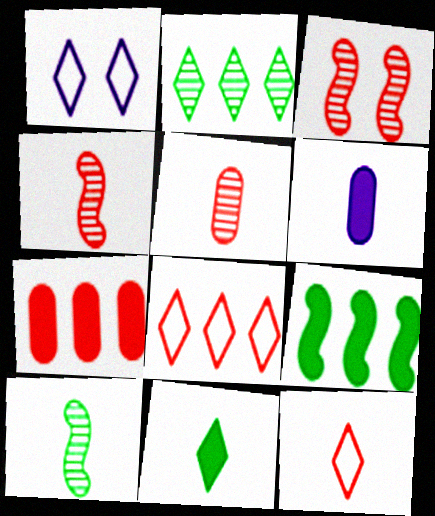[[1, 5, 9], 
[1, 7, 10], 
[3, 7, 12], 
[6, 10, 12]]